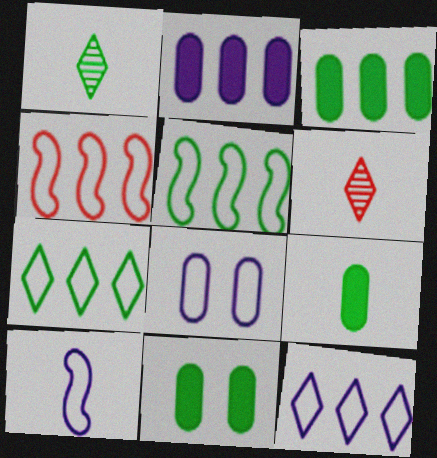[[1, 5, 11], 
[3, 9, 11], 
[6, 9, 10], 
[8, 10, 12]]